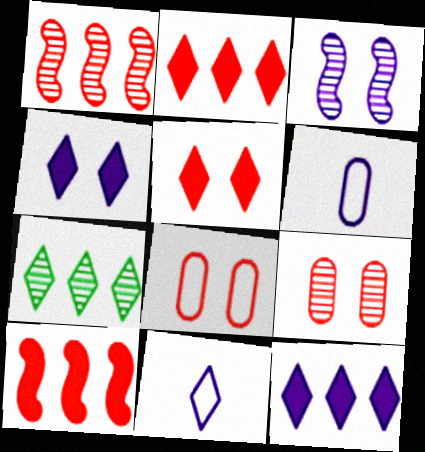[[3, 6, 12], 
[5, 7, 11]]